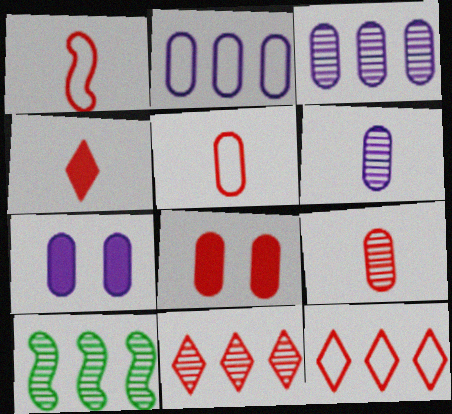[[1, 4, 9], 
[1, 8, 11], 
[2, 6, 7], 
[3, 10, 11]]